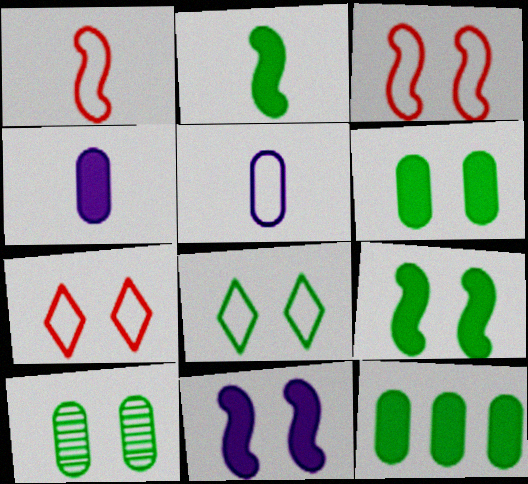[[7, 10, 11], 
[8, 9, 10]]